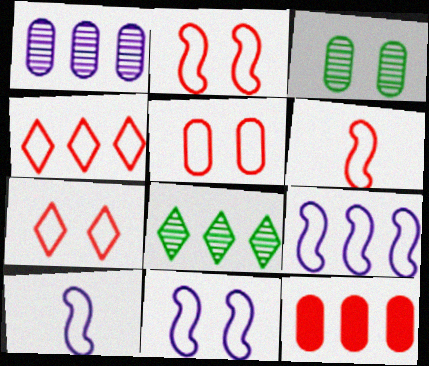[[2, 5, 7], 
[4, 5, 6], 
[8, 9, 12], 
[9, 10, 11]]